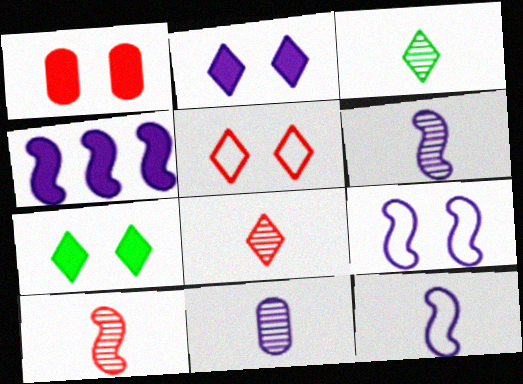[[3, 10, 11], 
[4, 6, 9]]